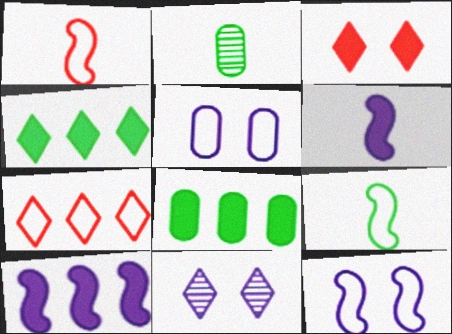[[1, 8, 11], 
[3, 6, 8], 
[5, 7, 9]]